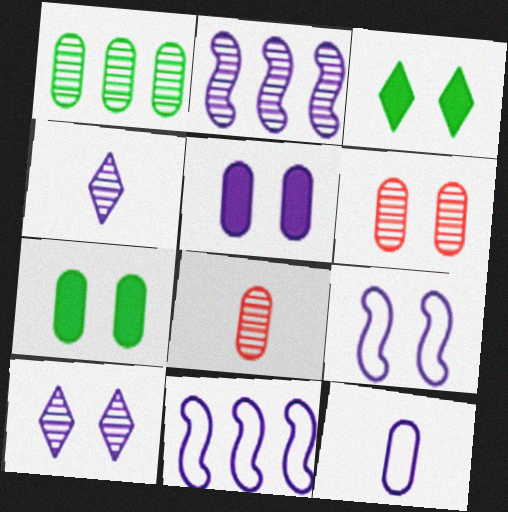[[3, 6, 9], 
[3, 8, 11], 
[4, 5, 11], 
[5, 9, 10]]